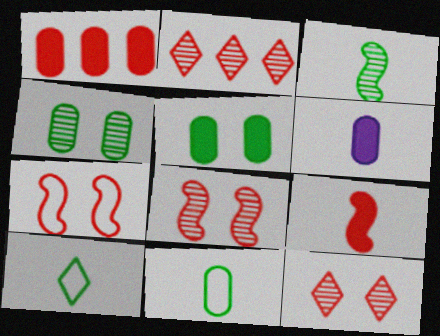[[1, 5, 6]]